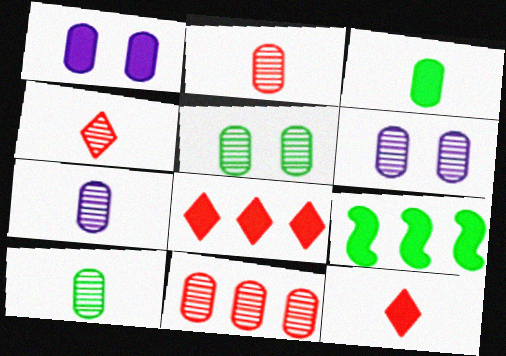[[1, 9, 12], 
[2, 7, 10], 
[5, 7, 11], 
[6, 10, 11]]